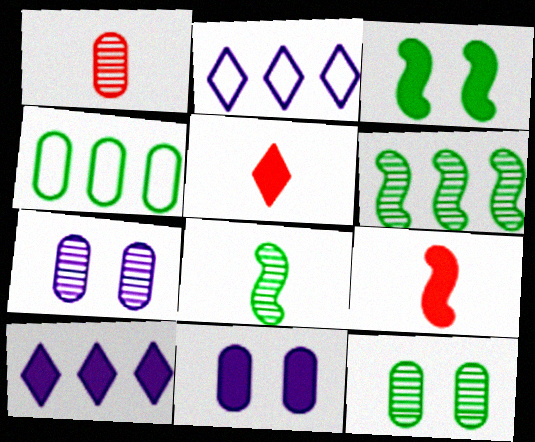[[1, 2, 3], 
[1, 4, 11], 
[2, 9, 12]]